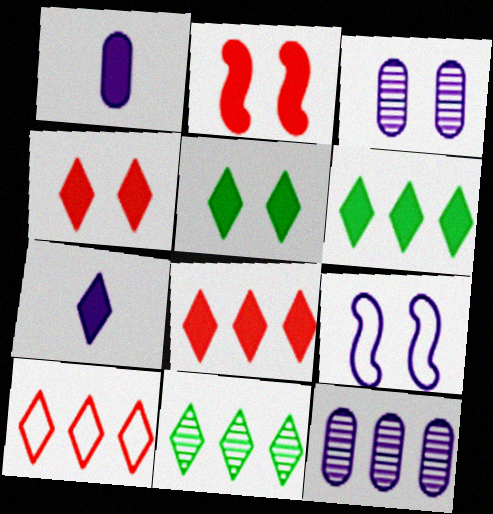[[1, 2, 6], 
[4, 6, 7], 
[5, 7, 8], 
[7, 9, 12]]